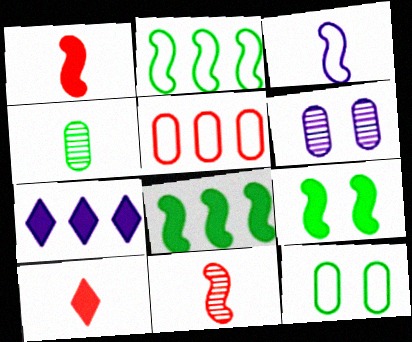[[2, 6, 10], 
[3, 4, 10], 
[3, 6, 7], 
[7, 11, 12]]